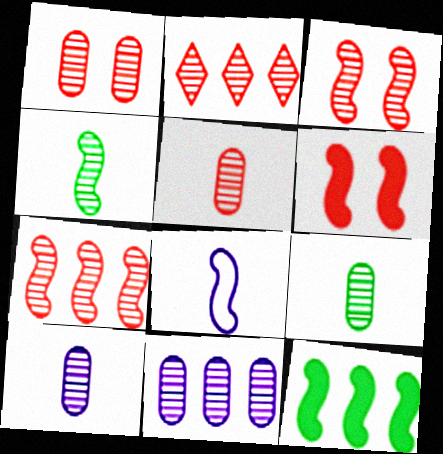[[1, 9, 11], 
[2, 3, 5], 
[3, 8, 12], 
[5, 9, 10]]